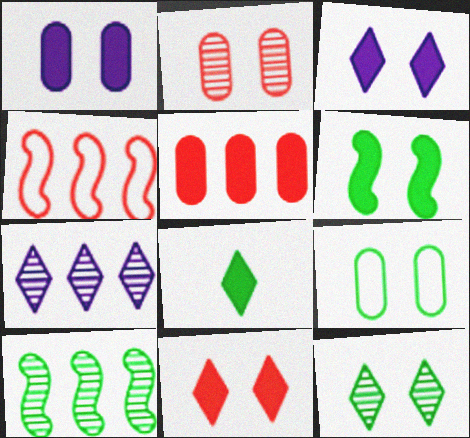[[1, 2, 9], 
[1, 6, 11], 
[6, 9, 12], 
[8, 9, 10]]